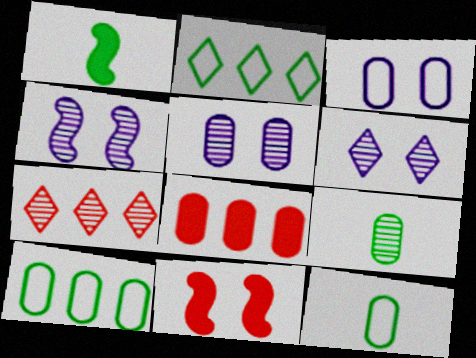[[1, 3, 7], 
[3, 8, 9], 
[4, 5, 6], 
[4, 7, 9], 
[5, 8, 12]]